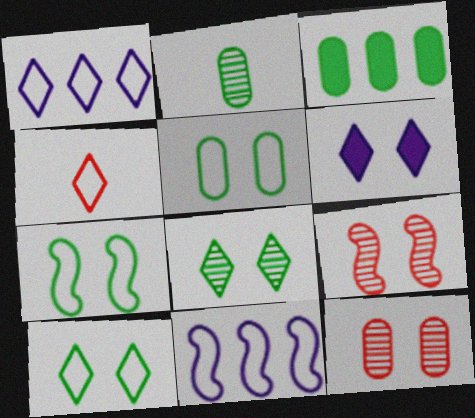[[1, 4, 10], 
[2, 3, 5], 
[4, 5, 11], 
[5, 6, 9], 
[5, 7, 10], 
[6, 7, 12]]